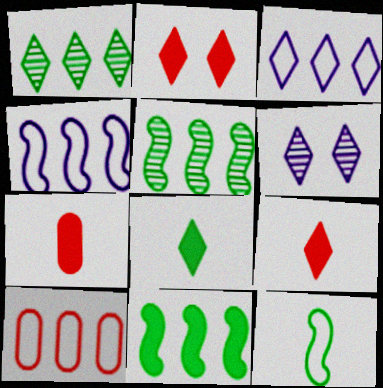[]